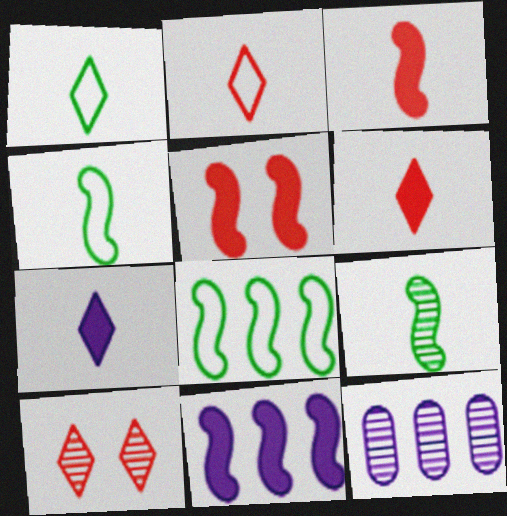[[1, 5, 12], 
[9, 10, 12]]